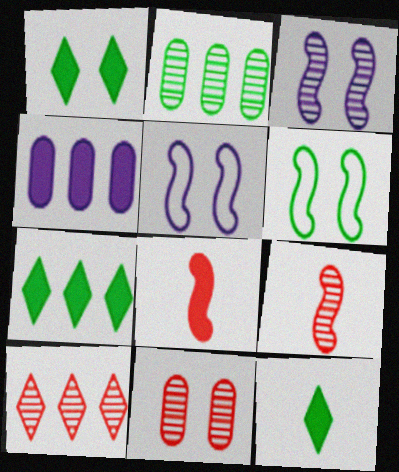[[1, 4, 8], 
[1, 5, 11], 
[1, 7, 12], 
[2, 6, 12], 
[9, 10, 11]]